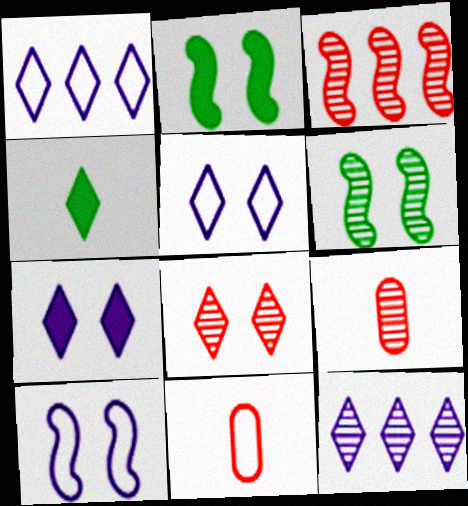[[1, 2, 9], 
[1, 4, 8], 
[2, 11, 12], 
[3, 8, 9], 
[6, 9, 12]]